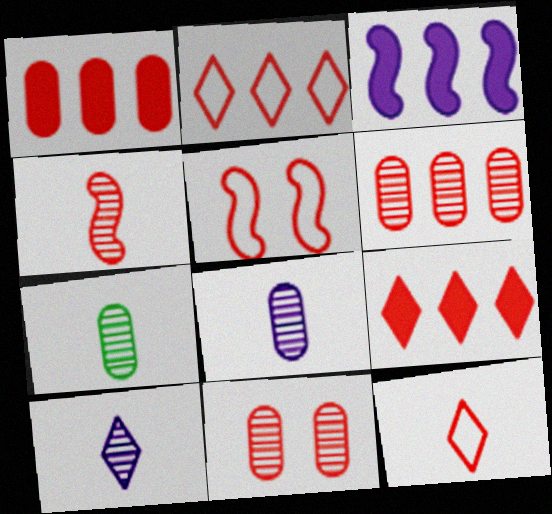[[4, 7, 10]]